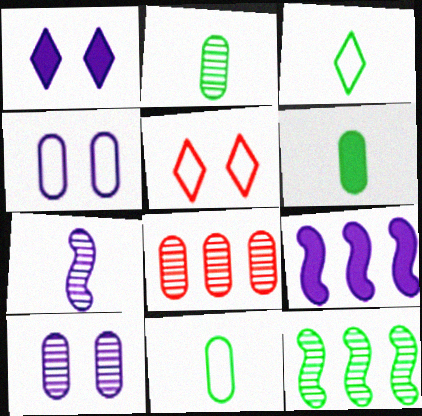[[2, 5, 9], 
[2, 6, 11], 
[2, 8, 10], 
[4, 6, 8]]